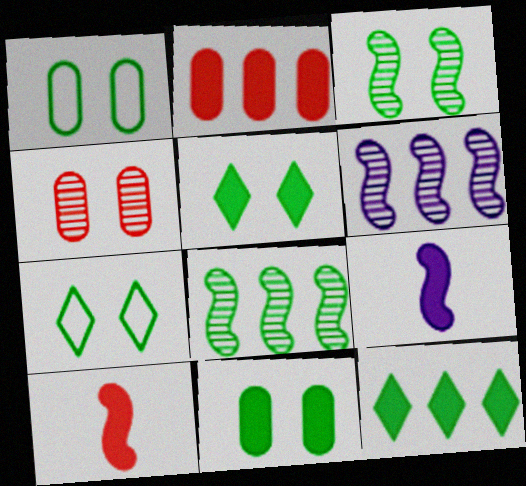[[1, 3, 5], 
[2, 5, 9], 
[3, 7, 11]]